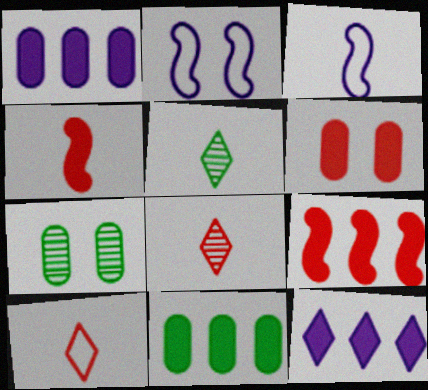[[2, 8, 11], 
[9, 11, 12]]